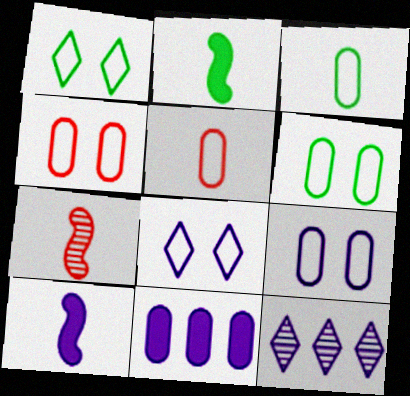[[1, 7, 11], 
[2, 4, 12], 
[4, 6, 9], 
[9, 10, 12]]